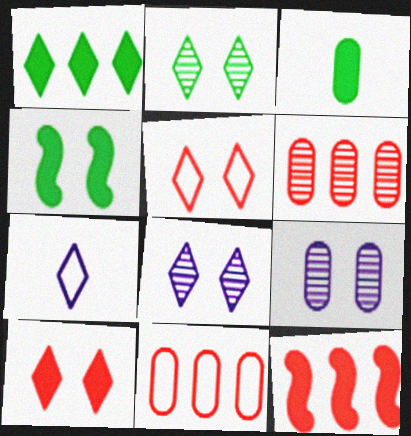[[1, 3, 4], 
[3, 9, 11], 
[4, 5, 9], 
[4, 6, 7]]